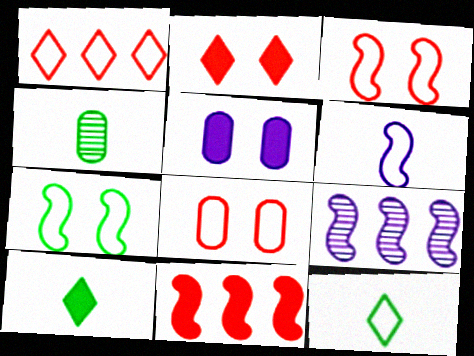[[5, 10, 11], 
[8, 9, 10]]